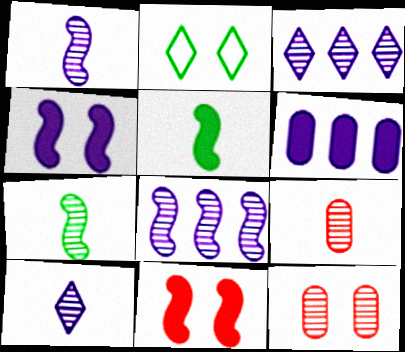[[2, 4, 12], 
[3, 7, 12], 
[7, 9, 10]]